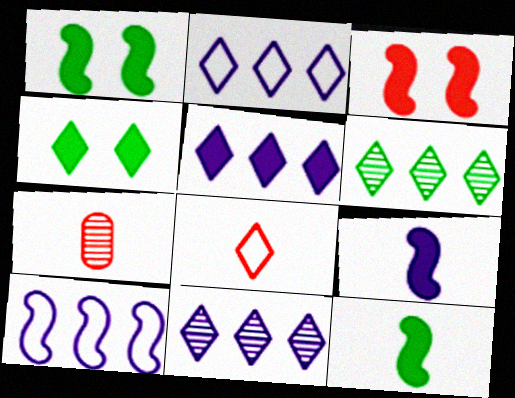[[1, 2, 7], 
[2, 5, 11], 
[4, 7, 10], 
[4, 8, 11]]